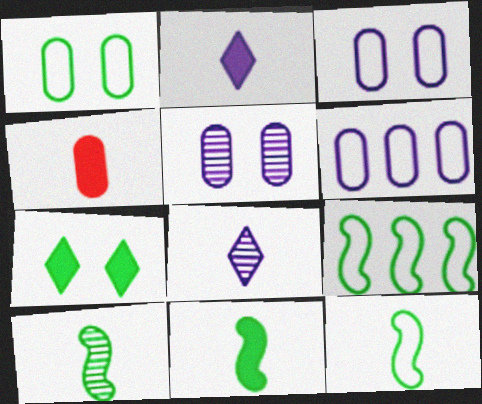[[2, 4, 11], 
[4, 8, 12], 
[10, 11, 12]]